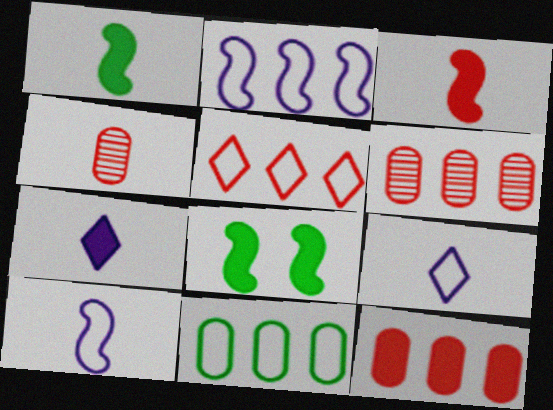[[1, 4, 9], 
[2, 5, 11], 
[6, 8, 9], 
[7, 8, 12]]